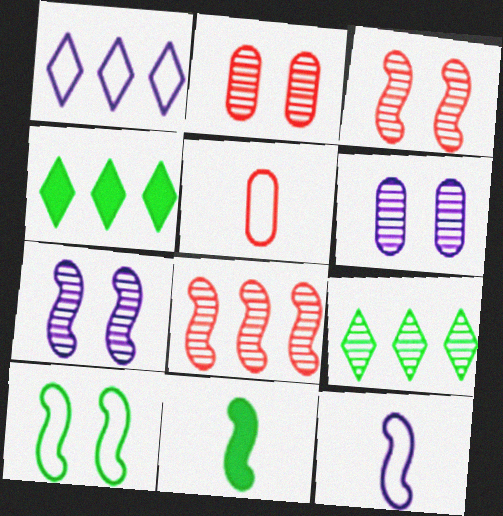[[1, 2, 11], 
[1, 5, 10], 
[2, 4, 12], 
[4, 5, 7]]